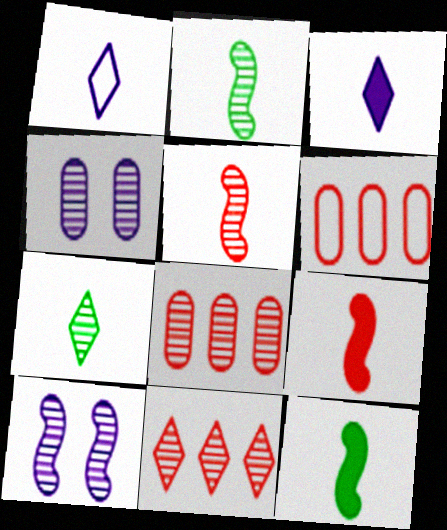[[2, 4, 11], 
[7, 8, 10]]